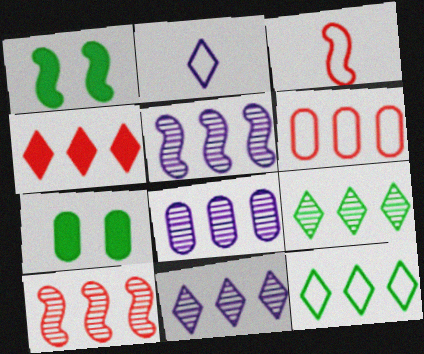[[1, 3, 5], 
[2, 7, 10], 
[3, 7, 11], 
[4, 6, 10], 
[4, 11, 12], 
[5, 8, 11], 
[8, 9, 10]]